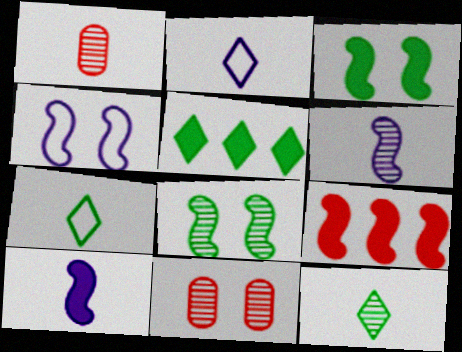[[1, 4, 5], 
[1, 6, 12], 
[1, 7, 10], 
[3, 9, 10]]